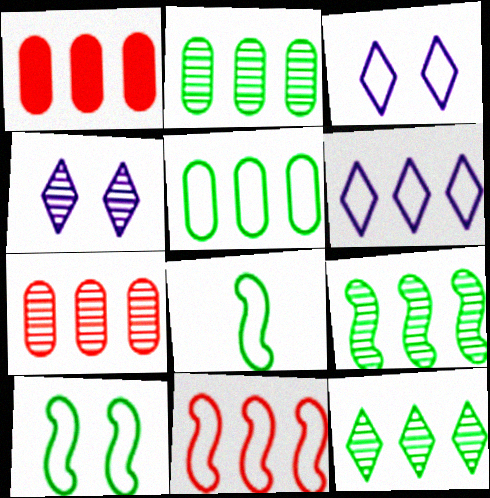[[1, 4, 8], 
[1, 6, 9], 
[2, 9, 12], 
[5, 6, 11]]